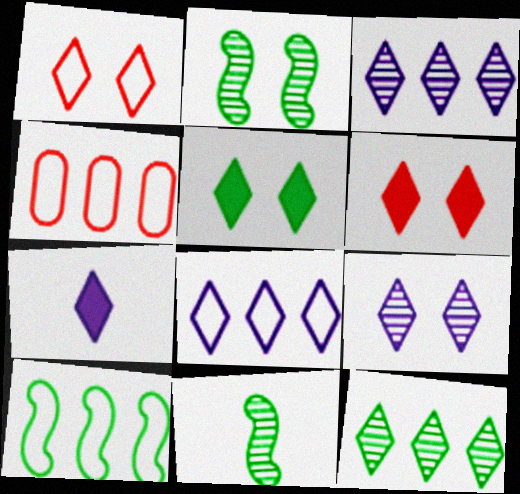[[1, 5, 9], 
[1, 7, 12], 
[2, 4, 7], 
[4, 8, 10], 
[7, 8, 9]]